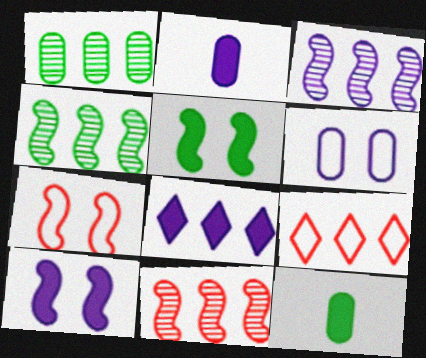[[2, 8, 10], 
[3, 4, 11]]